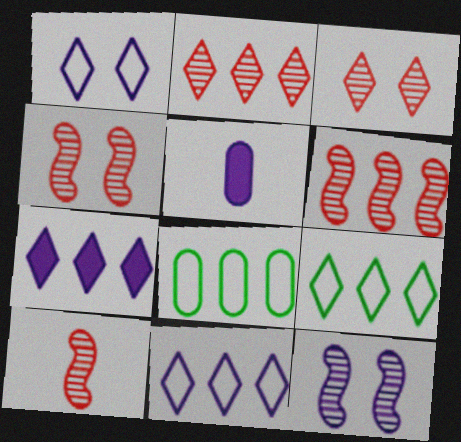[[2, 7, 9], 
[4, 5, 9], 
[4, 6, 10], 
[5, 11, 12], 
[6, 7, 8]]